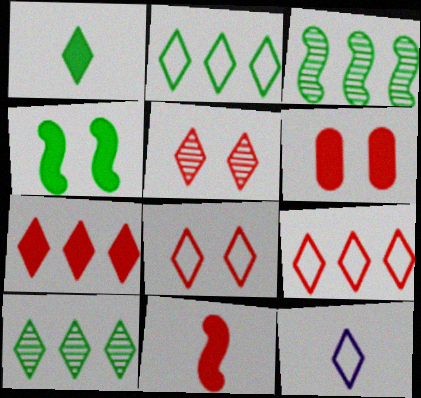[[2, 8, 12], 
[3, 6, 12], 
[6, 7, 11]]